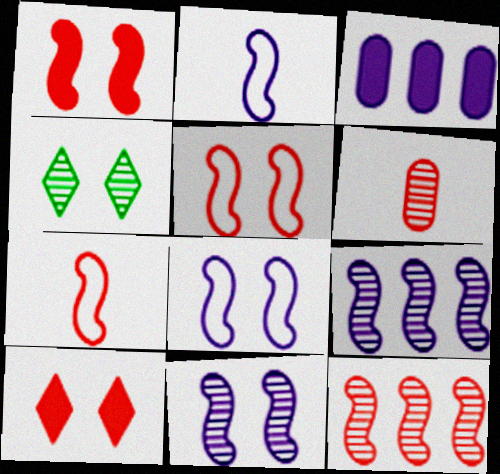[[1, 7, 12], 
[3, 4, 7], 
[4, 6, 9]]